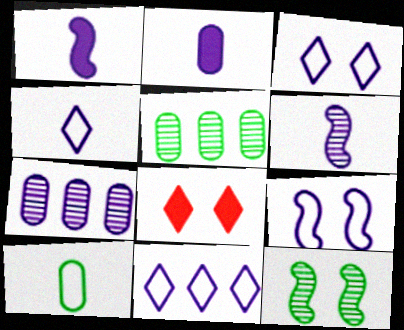[[1, 3, 7], 
[2, 4, 6], 
[3, 4, 11]]